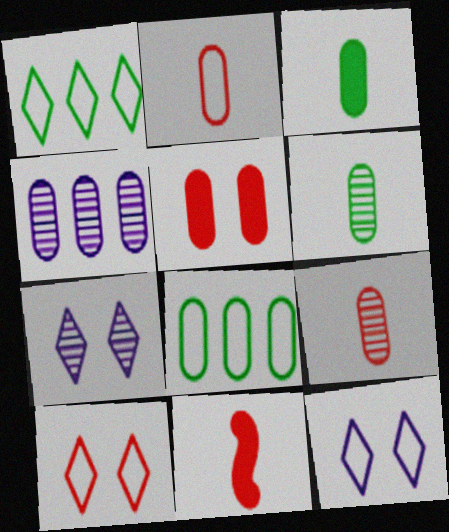[[7, 8, 11]]